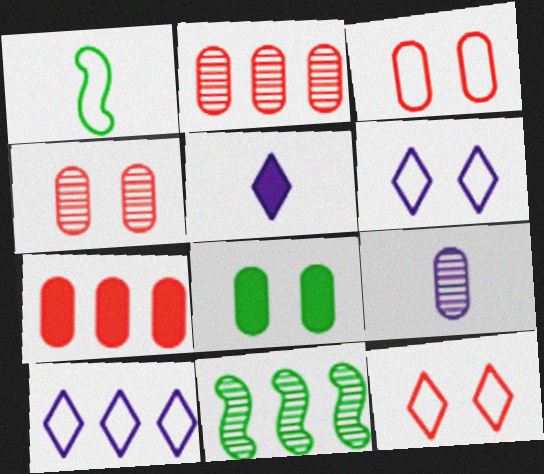[[1, 3, 10], 
[3, 5, 11], 
[7, 10, 11]]